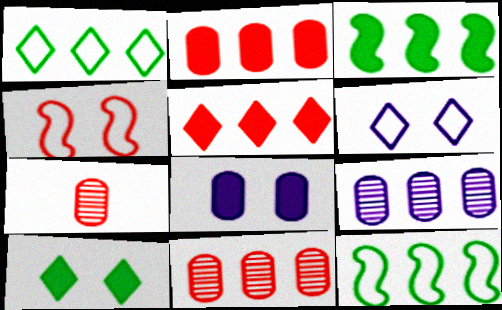[[3, 6, 7], 
[4, 5, 7], 
[5, 9, 12]]